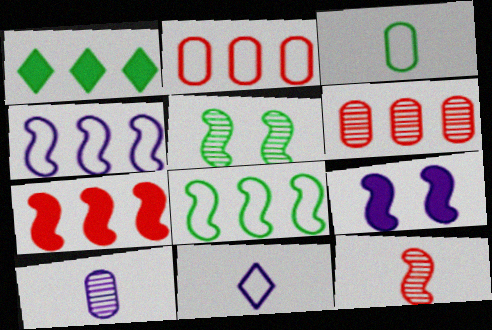[[1, 3, 5], 
[1, 4, 6], 
[8, 9, 12]]